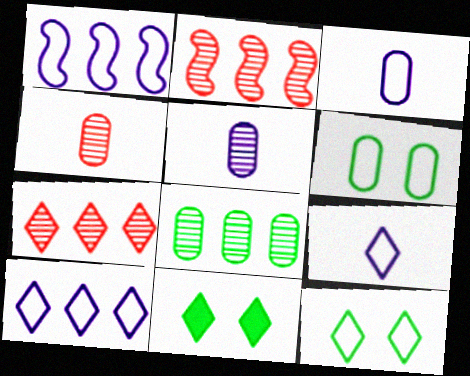[[1, 4, 11], 
[2, 3, 11], 
[7, 9, 11]]